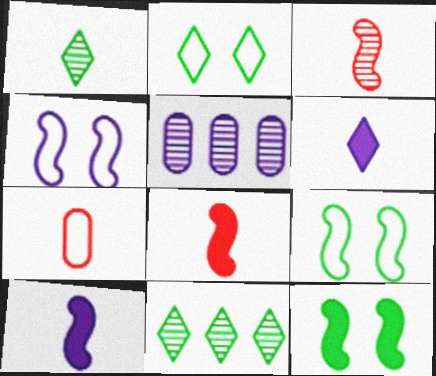[[1, 7, 10], 
[2, 5, 8], 
[4, 5, 6]]